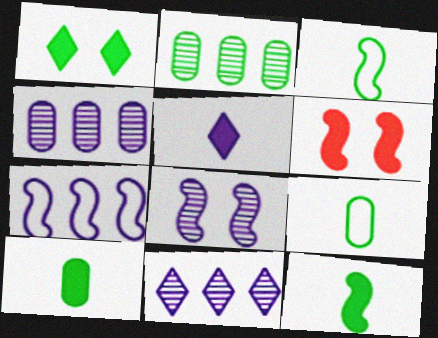[[1, 2, 3], 
[6, 9, 11]]